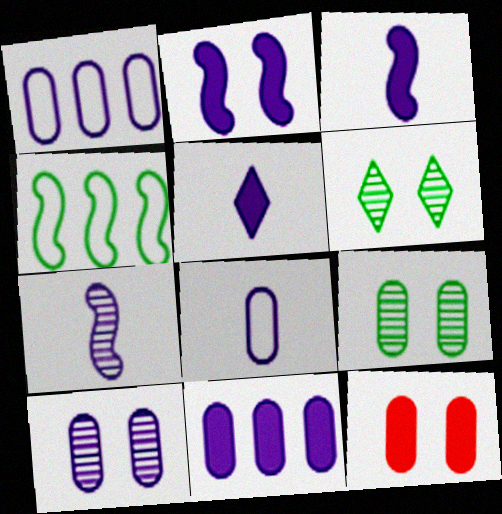[[2, 5, 11], 
[5, 7, 8], 
[8, 10, 11]]